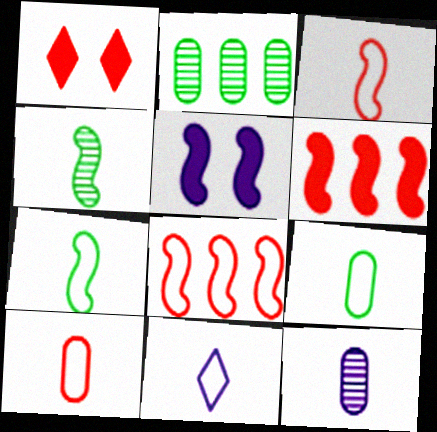[[3, 9, 11], 
[4, 5, 8], 
[7, 10, 11]]